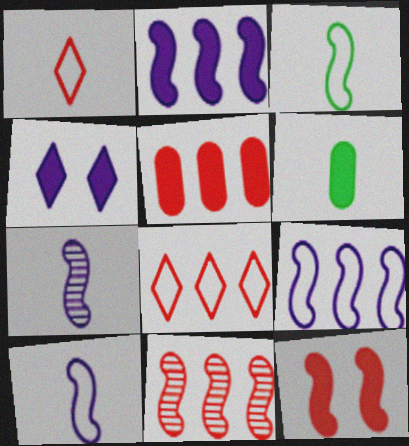[[1, 6, 7], 
[5, 8, 11]]